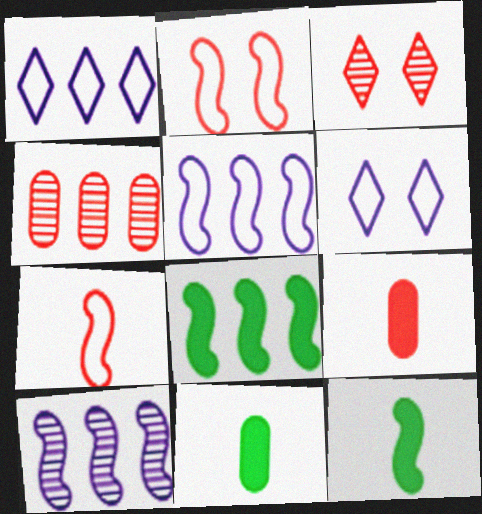[[1, 4, 8], 
[2, 10, 12], 
[3, 5, 11], 
[4, 6, 12]]